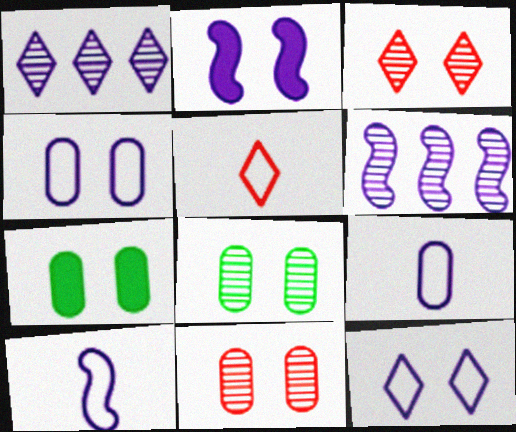[[1, 2, 9], 
[2, 6, 10], 
[4, 7, 11], 
[5, 6, 7]]